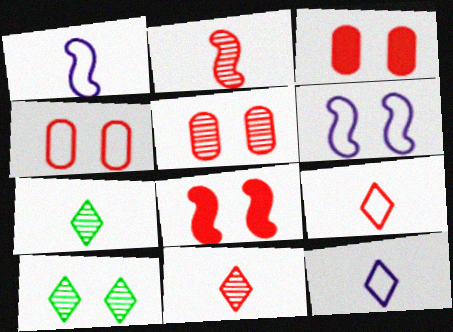[[3, 4, 5], 
[3, 6, 10]]